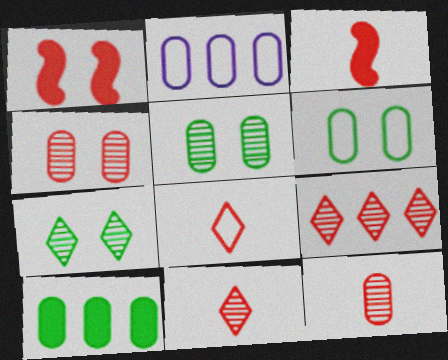[[2, 3, 7], 
[3, 8, 12]]